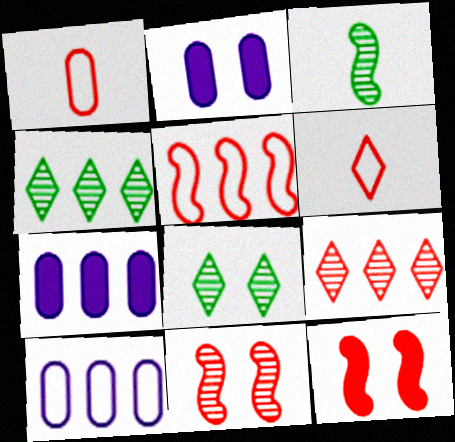[[1, 9, 12], 
[4, 5, 7]]